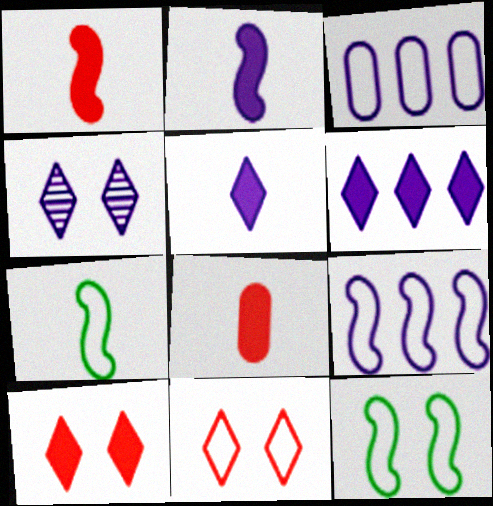[[2, 3, 4], 
[3, 7, 11]]